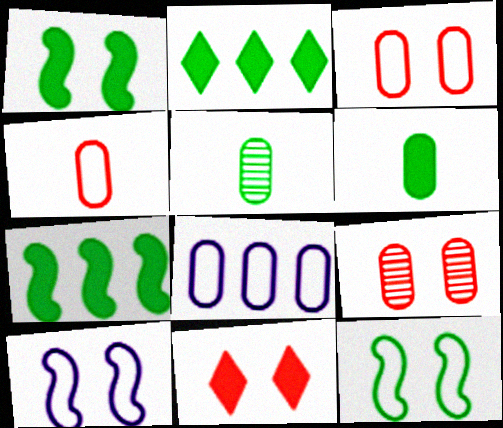[[1, 2, 6], 
[2, 5, 12], 
[6, 8, 9]]